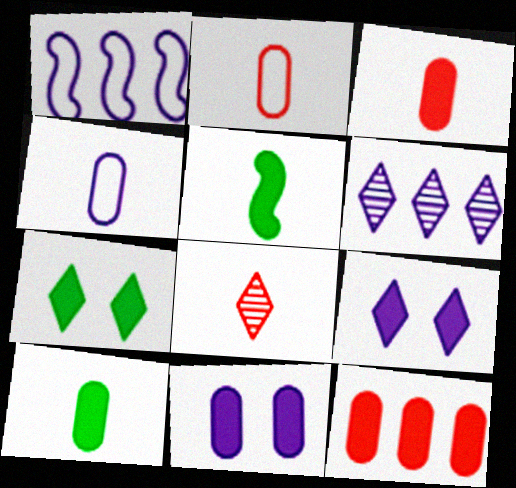[[4, 5, 8], 
[5, 9, 12], 
[10, 11, 12]]